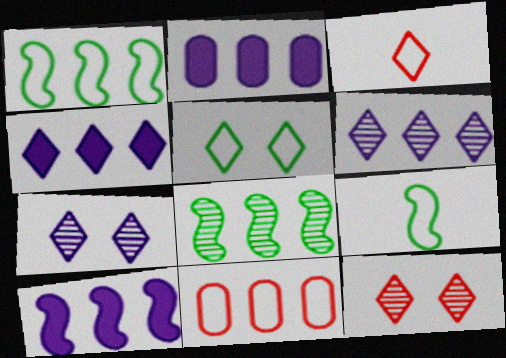[[2, 4, 10], 
[2, 9, 12], 
[4, 8, 11]]